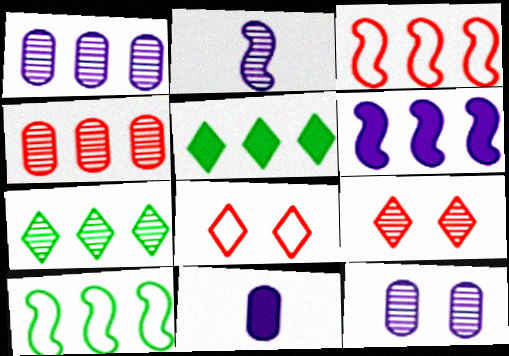[[1, 3, 5], 
[9, 10, 11]]